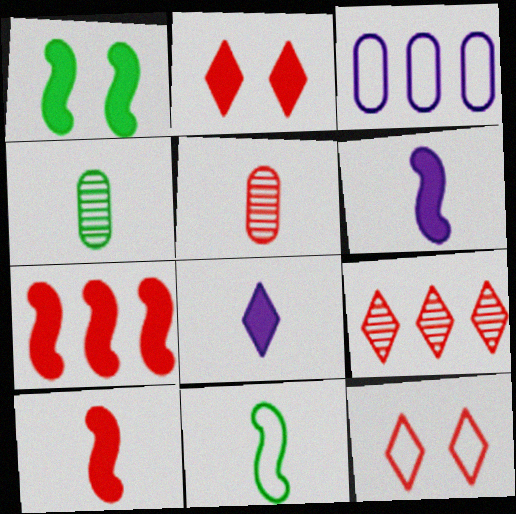[[1, 6, 7], 
[3, 11, 12], 
[5, 7, 12], 
[5, 8, 11]]